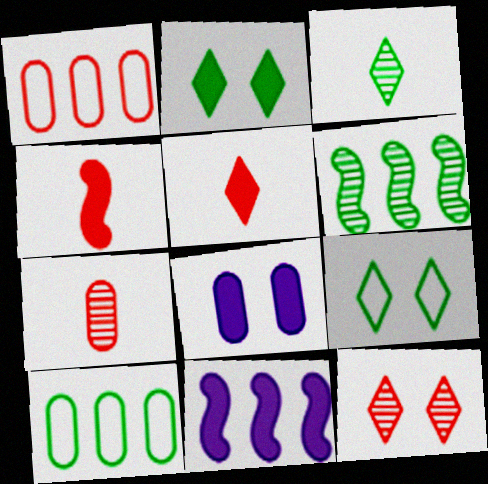[[1, 4, 12], 
[7, 8, 10], 
[7, 9, 11]]